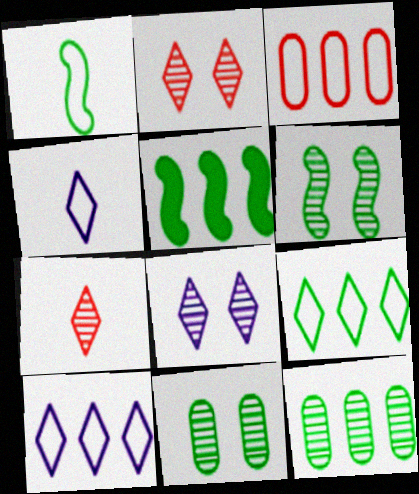[[1, 5, 6], 
[5, 9, 12]]